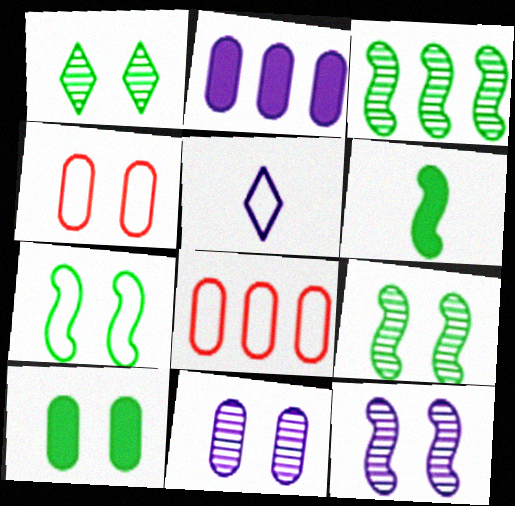[[1, 7, 10], 
[2, 5, 12], 
[3, 6, 7], 
[4, 10, 11], 
[5, 7, 8]]